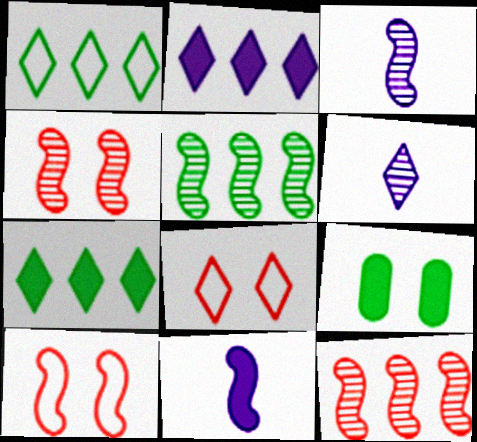[[3, 4, 5], 
[5, 10, 11], 
[6, 7, 8]]